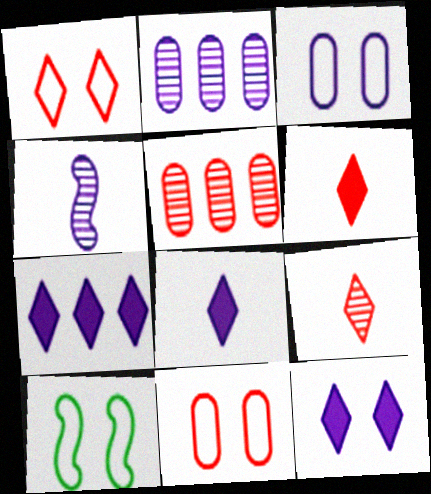[[1, 3, 10], 
[2, 6, 10], 
[3, 4, 7], 
[5, 8, 10], 
[7, 8, 12]]